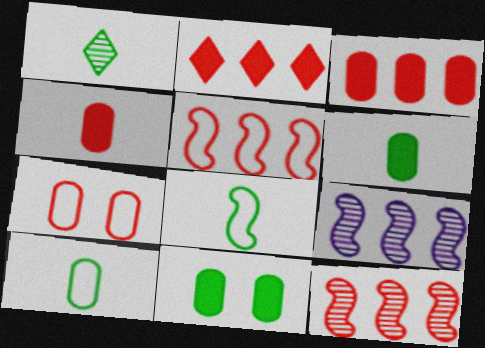[[1, 6, 8]]